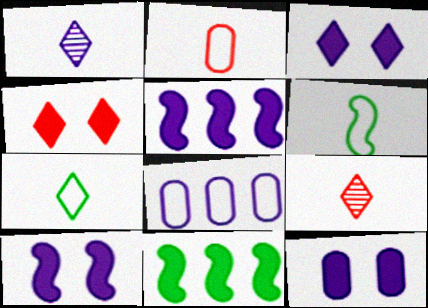[[1, 8, 10], 
[3, 10, 12]]